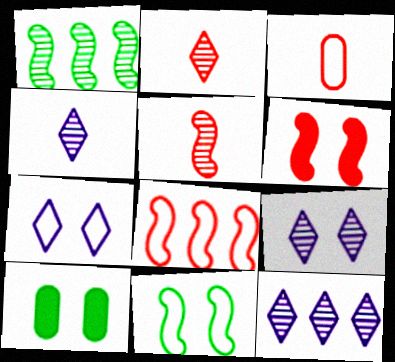[[4, 8, 10], 
[4, 9, 12], 
[5, 6, 8]]